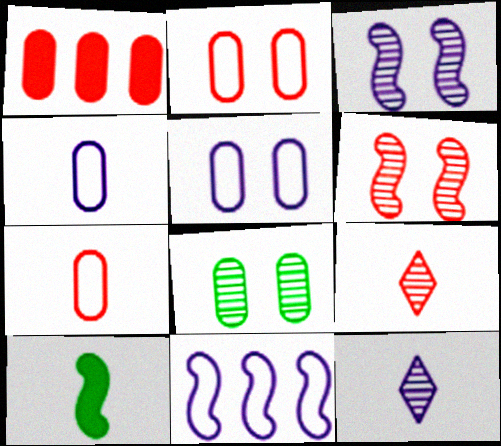[[1, 4, 8], 
[4, 9, 10], 
[6, 10, 11], 
[7, 10, 12]]